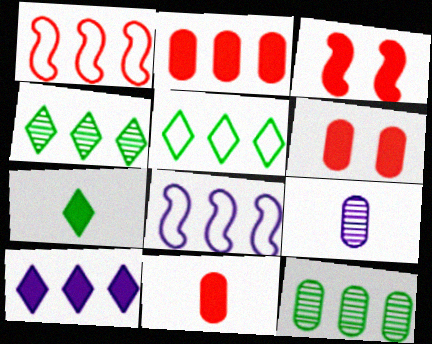[[1, 10, 12], 
[2, 4, 8], 
[2, 6, 11], 
[3, 5, 9]]